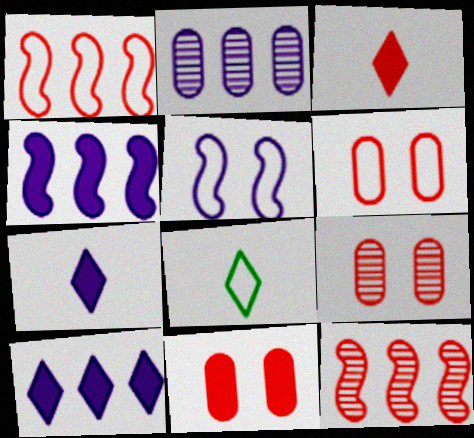[[1, 3, 9], 
[2, 5, 7], 
[3, 6, 12], 
[4, 8, 9], 
[6, 9, 11]]